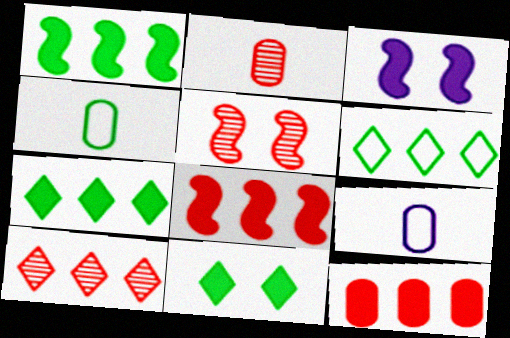[[2, 3, 6], 
[2, 5, 10], 
[3, 4, 10], 
[5, 7, 9]]